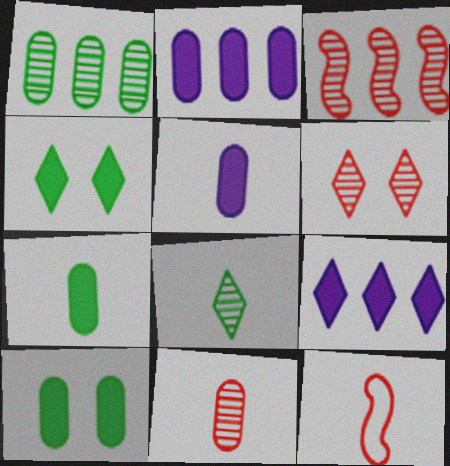[[3, 6, 11], 
[5, 8, 12]]